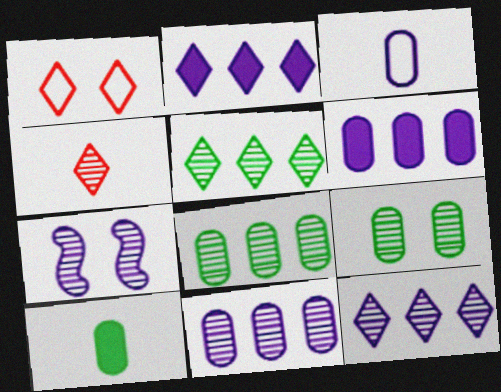[[2, 3, 7], 
[4, 7, 8]]